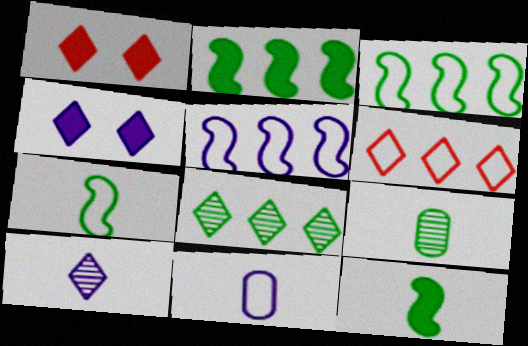[[1, 5, 9]]